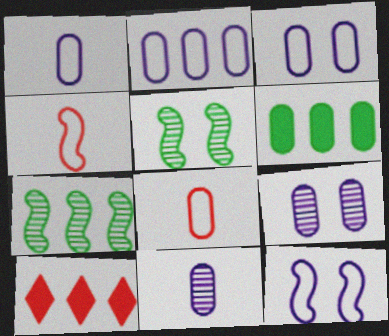[[1, 2, 3], 
[1, 5, 10], 
[2, 7, 10], 
[6, 8, 9]]